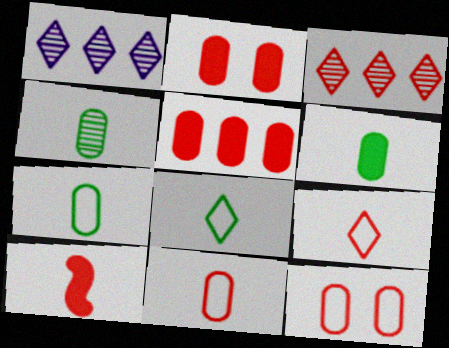[[3, 10, 12], 
[4, 6, 7]]